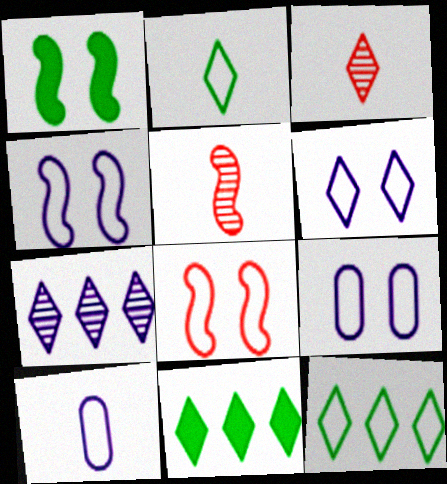[[3, 6, 11], 
[4, 6, 9], 
[5, 9, 11], 
[8, 10, 12]]